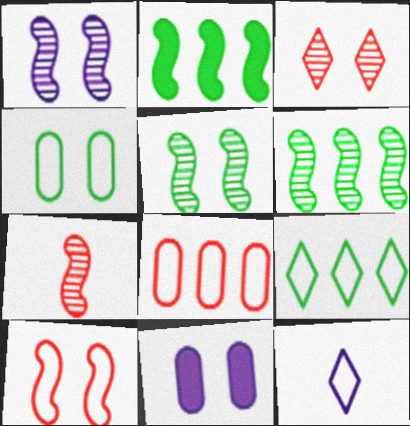[[1, 6, 7], 
[7, 9, 11]]